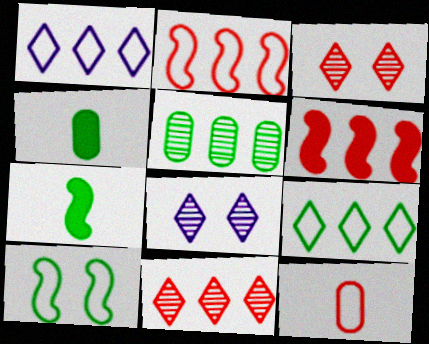[[1, 5, 6], 
[1, 10, 12], 
[2, 4, 8], 
[3, 6, 12]]